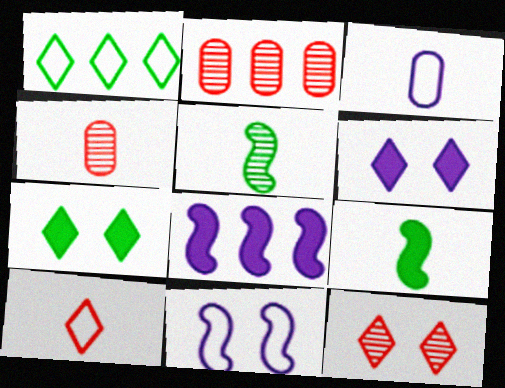[[1, 2, 8]]